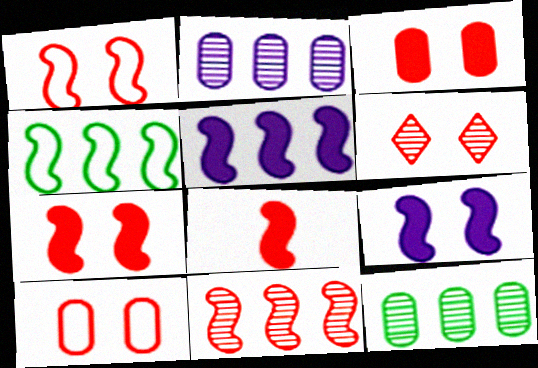[[1, 3, 6], 
[1, 8, 11], 
[4, 5, 11], 
[6, 7, 10]]